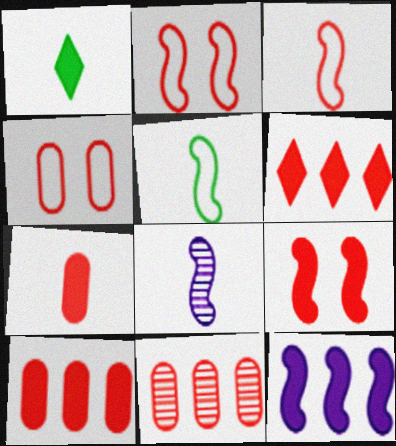[[4, 7, 11], 
[6, 7, 9]]